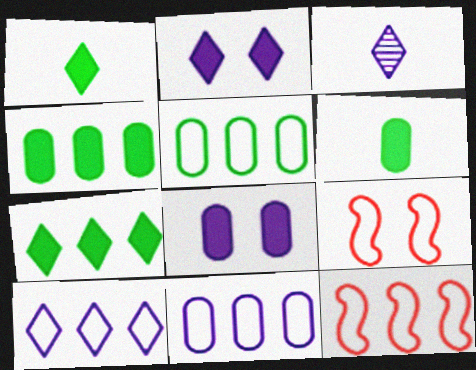[[2, 3, 10], 
[3, 4, 9], 
[5, 10, 12]]